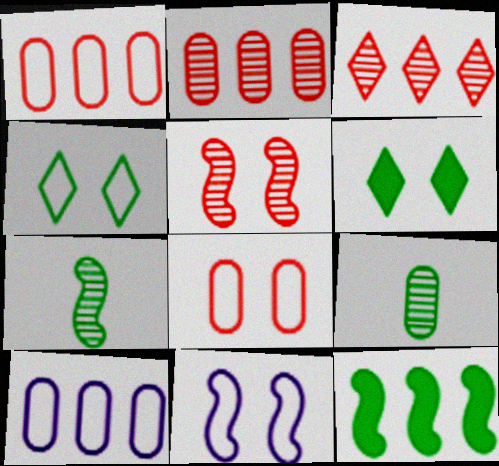[[3, 10, 12], 
[4, 8, 11], 
[4, 9, 12]]